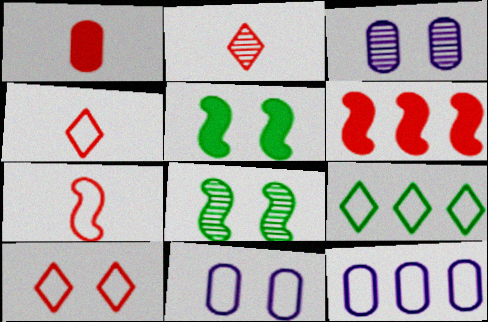[[1, 2, 7], 
[2, 5, 12], 
[3, 5, 10], 
[7, 9, 11]]